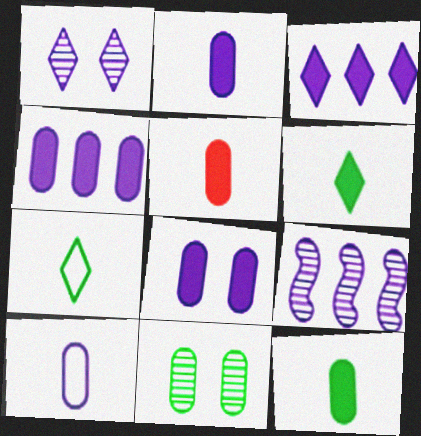[[2, 4, 8], 
[2, 5, 12]]